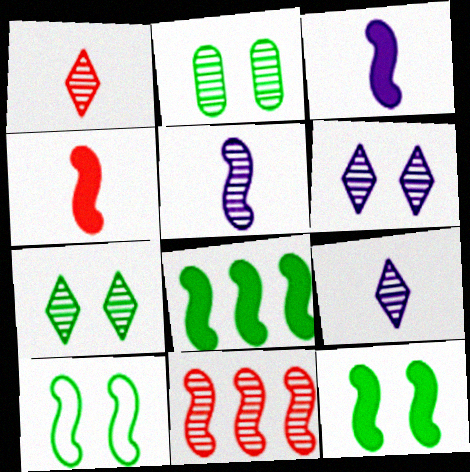[[2, 9, 11], 
[3, 10, 11]]